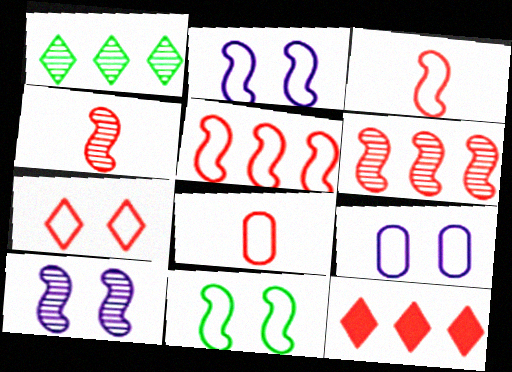[[5, 7, 8], 
[7, 9, 11]]